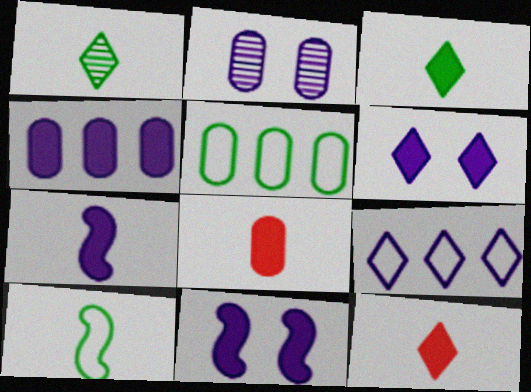[[2, 5, 8], 
[2, 7, 9], 
[3, 7, 8], 
[4, 6, 7]]